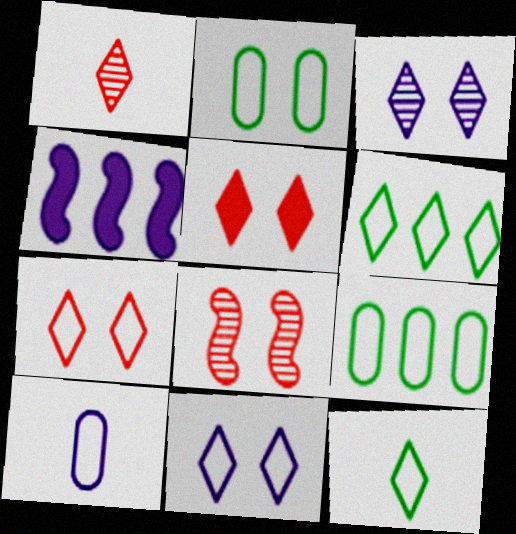[[1, 2, 4], 
[3, 4, 10]]